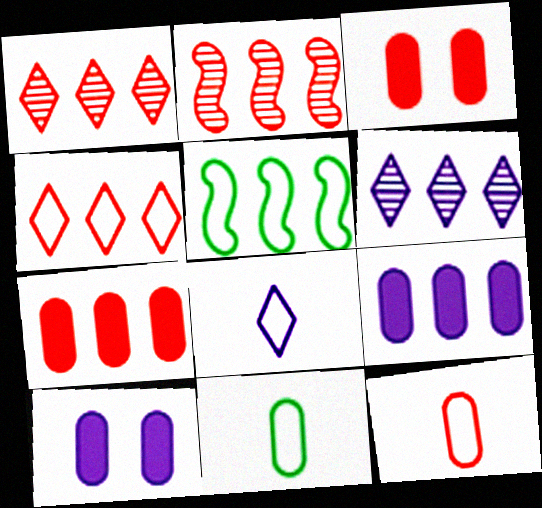[[1, 5, 9], 
[2, 4, 7], 
[5, 6, 7]]